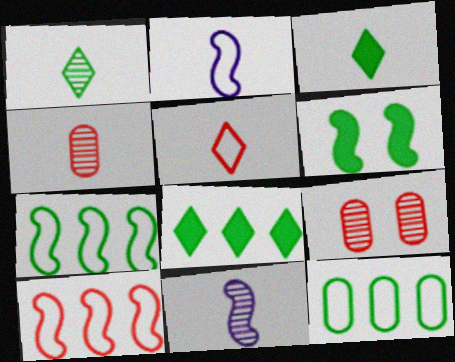[[1, 4, 11], 
[1, 6, 12], 
[2, 3, 4], 
[2, 8, 9], 
[6, 10, 11]]